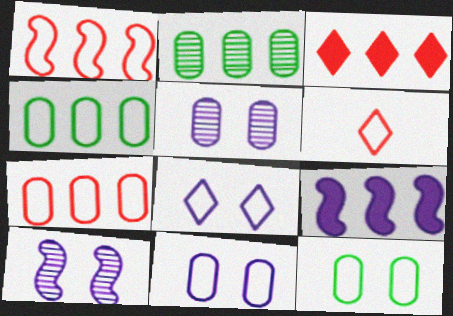[]